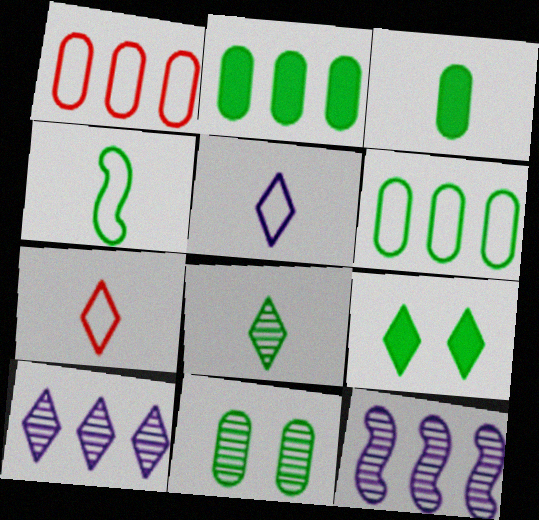[[3, 4, 8], 
[3, 6, 11], 
[7, 9, 10]]